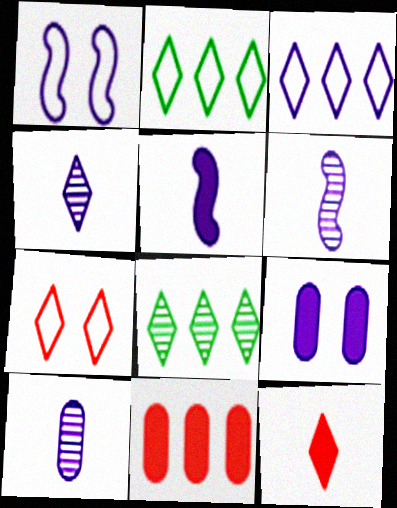[[3, 6, 9], 
[4, 6, 10]]